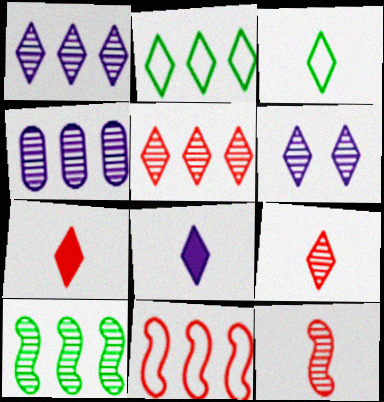[[2, 6, 7], 
[3, 8, 9], 
[4, 5, 10]]